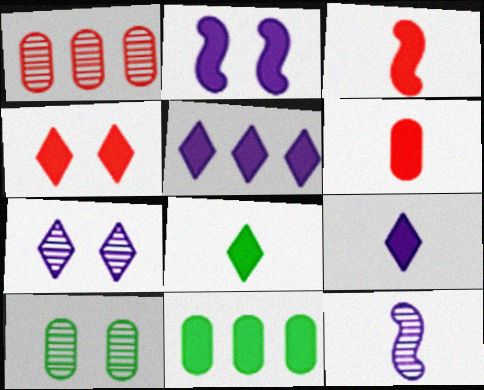[[4, 5, 8]]